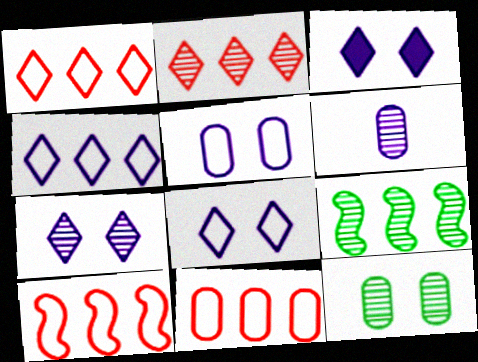[[1, 10, 11], 
[3, 7, 8]]